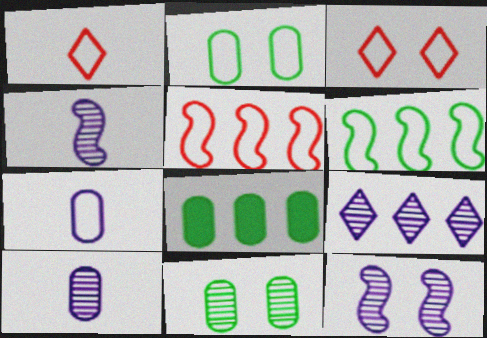[[1, 8, 12], 
[3, 4, 8], 
[3, 6, 7], 
[5, 8, 9], 
[9, 10, 12]]